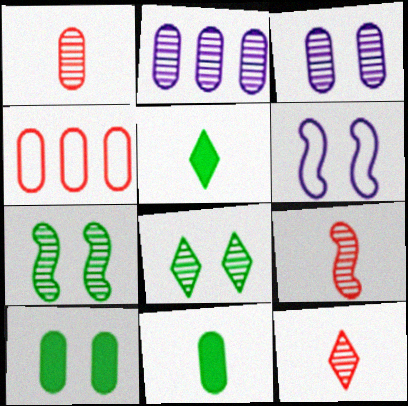[[1, 9, 12], 
[2, 7, 12], 
[2, 8, 9], 
[3, 4, 11]]